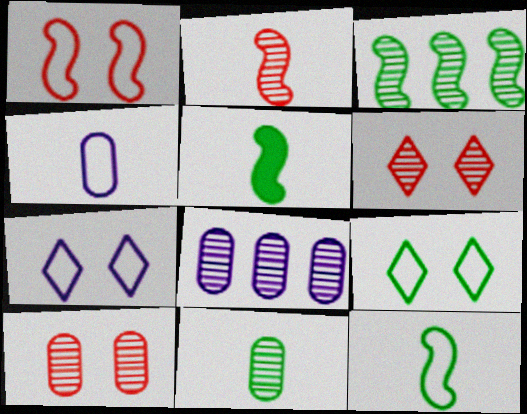[[8, 10, 11]]